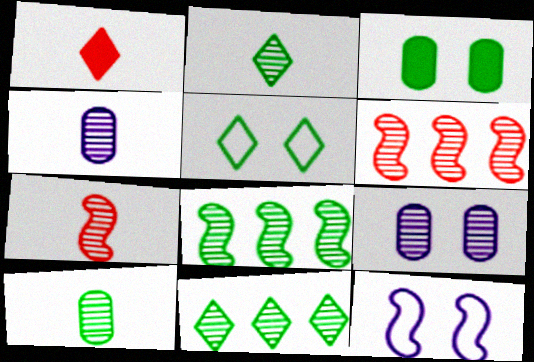[[2, 4, 7], 
[2, 6, 9], 
[7, 9, 11]]